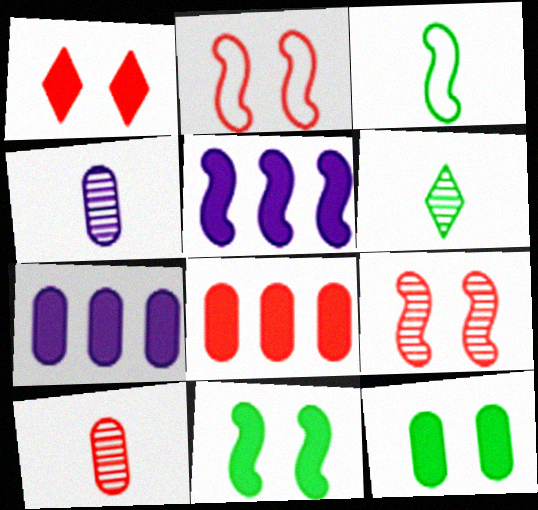[[2, 6, 7], 
[3, 5, 9]]